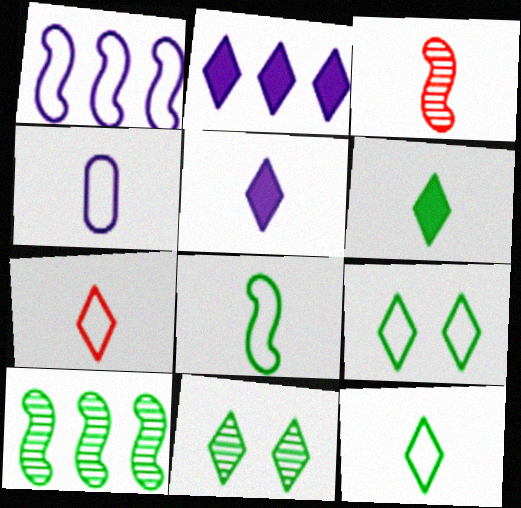[[2, 7, 11], 
[3, 4, 6], 
[4, 7, 8]]